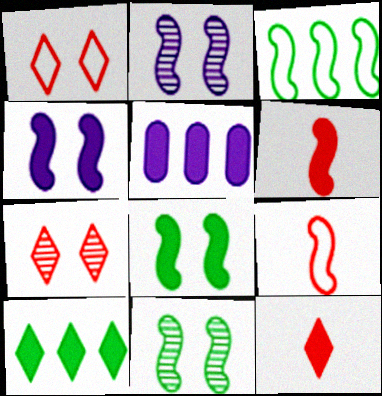[[2, 3, 6], 
[5, 8, 12]]